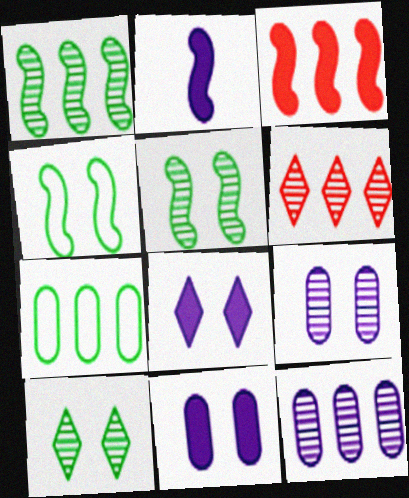[[1, 6, 12]]